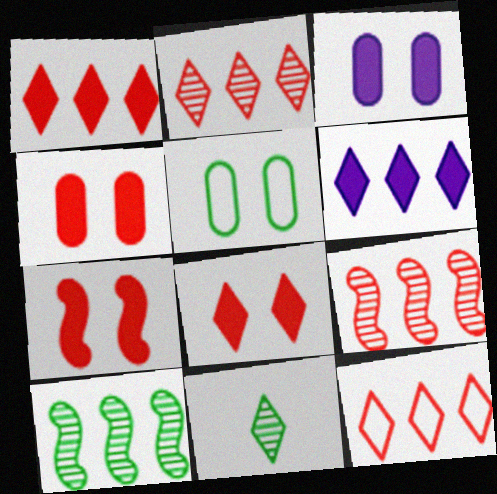[[1, 2, 12], 
[4, 7, 8]]